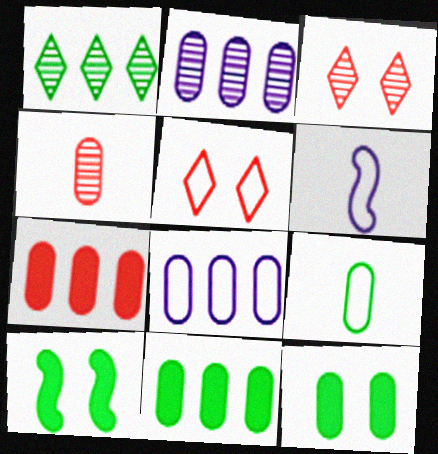[[1, 9, 10], 
[3, 6, 11], 
[4, 8, 12]]